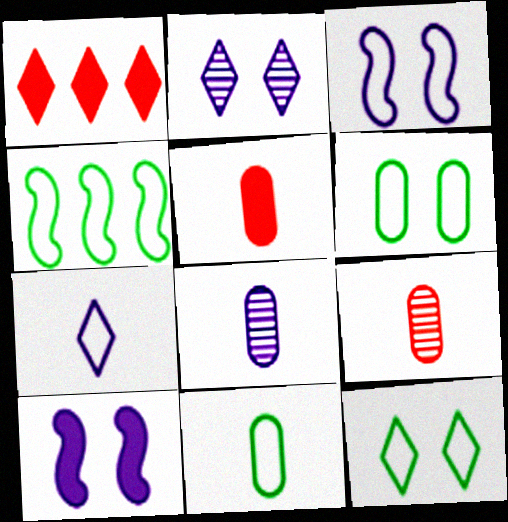[[2, 4, 5], 
[4, 11, 12], 
[5, 8, 11]]